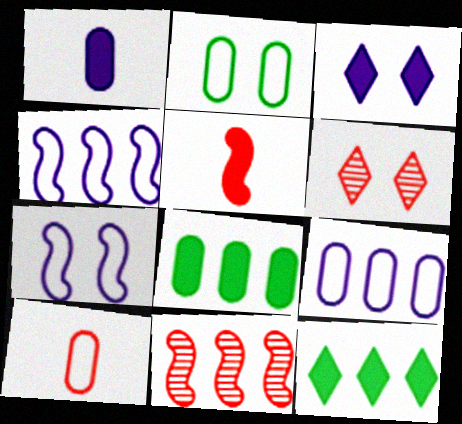[[2, 9, 10], 
[3, 5, 8], 
[9, 11, 12]]